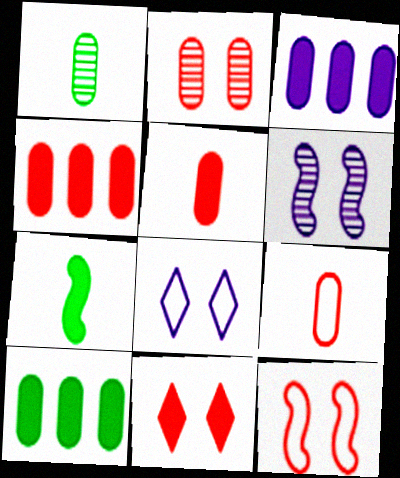[[2, 4, 9], 
[2, 11, 12], 
[3, 4, 10], 
[3, 7, 11]]